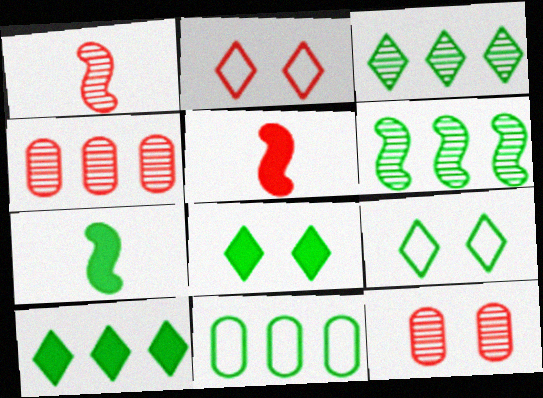[[2, 4, 5], 
[6, 10, 11]]